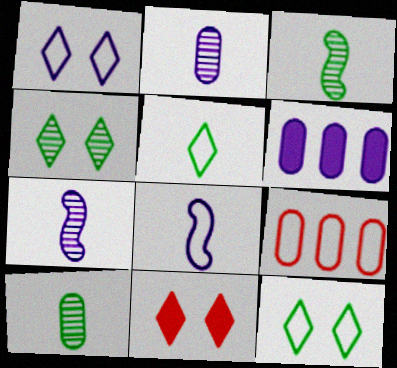[[1, 4, 11], 
[1, 6, 7], 
[8, 9, 12]]